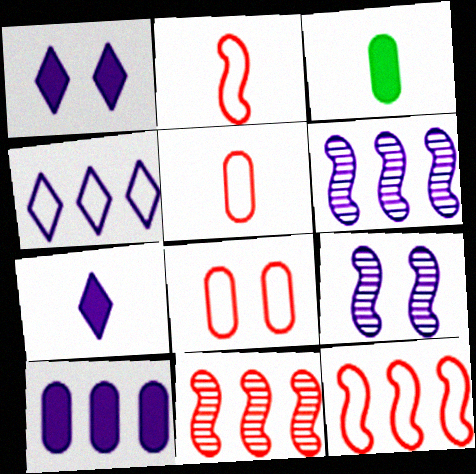[[4, 6, 10]]